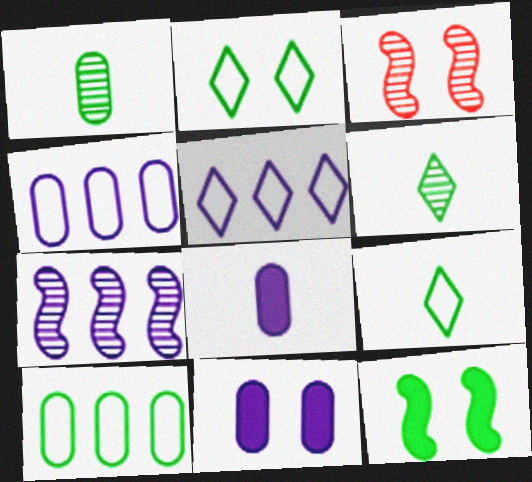[[2, 3, 11], 
[6, 10, 12]]